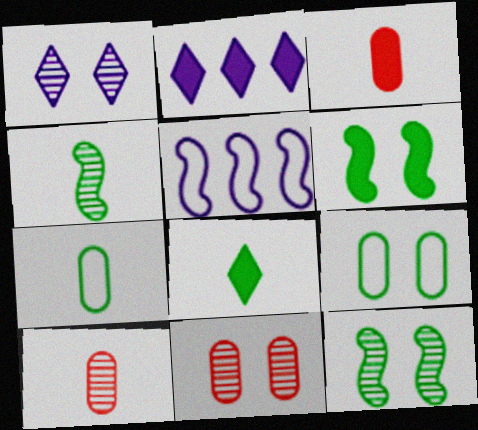[[1, 11, 12], 
[2, 3, 6], 
[4, 7, 8], 
[5, 8, 11]]